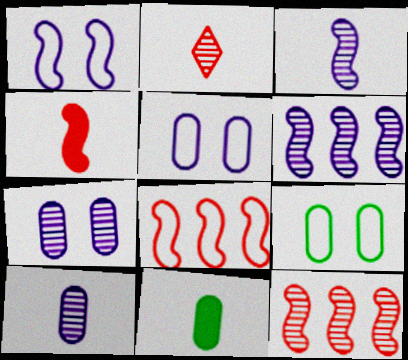[]